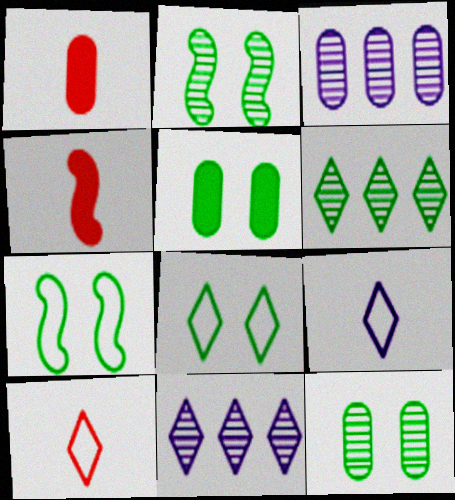[[1, 7, 11], 
[2, 5, 8], 
[3, 4, 8]]